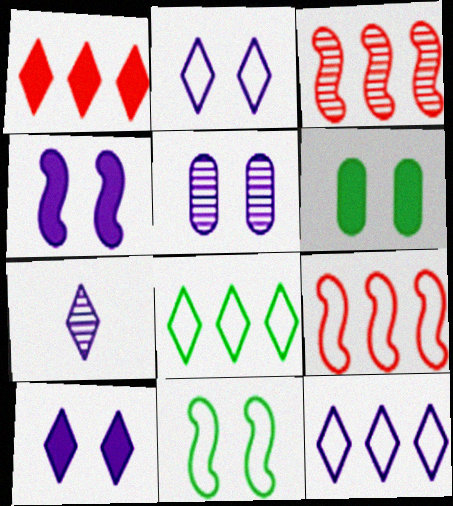[[2, 4, 5], 
[6, 7, 9], 
[7, 10, 12]]